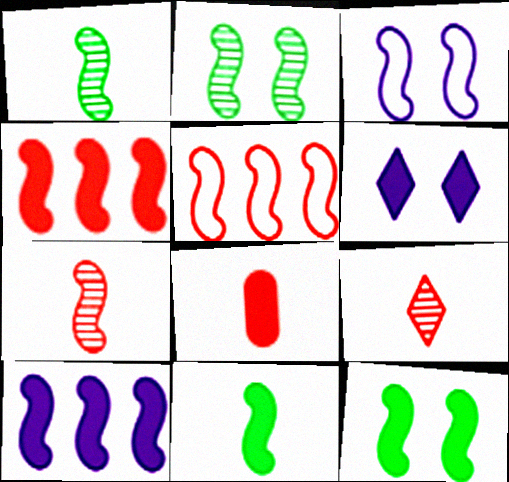[[1, 3, 4]]